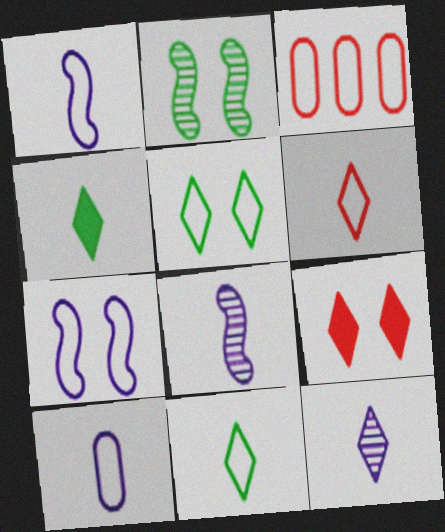[[1, 3, 5], 
[3, 7, 11], 
[4, 6, 12]]